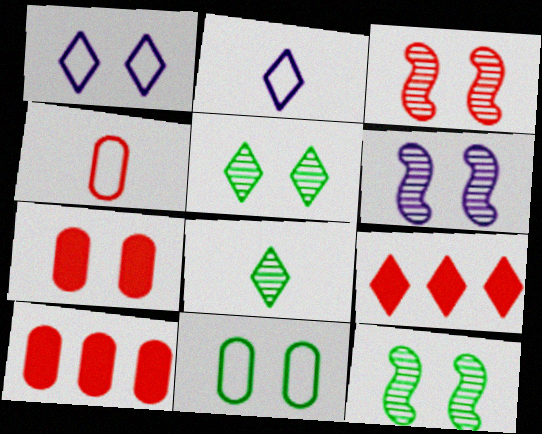[[1, 7, 12], 
[1, 8, 9], 
[2, 5, 9], 
[2, 10, 12], 
[3, 4, 9], 
[3, 6, 12]]